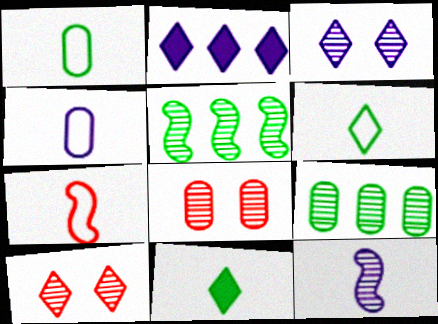[[2, 6, 10], 
[4, 6, 7], 
[9, 10, 12]]